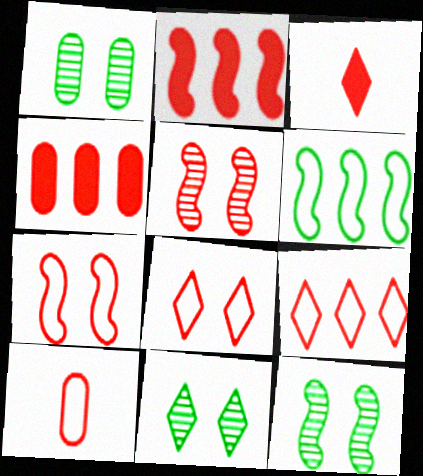[[1, 11, 12], 
[7, 9, 10]]